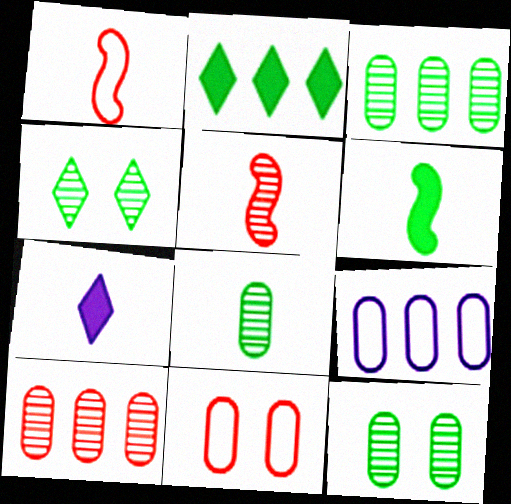[[1, 7, 8], 
[3, 8, 12]]